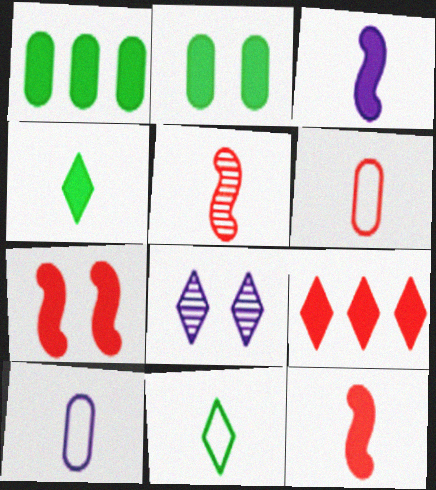[[2, 3, 9], 
[4, 5, 10], 
[8, 9, 11]]